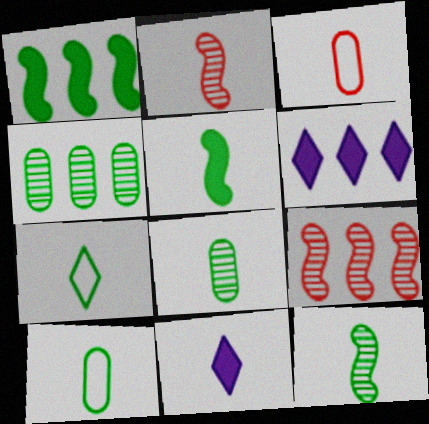[[2, 10, 11], 
[3, 11, 12], 
[5, 7, 8]]